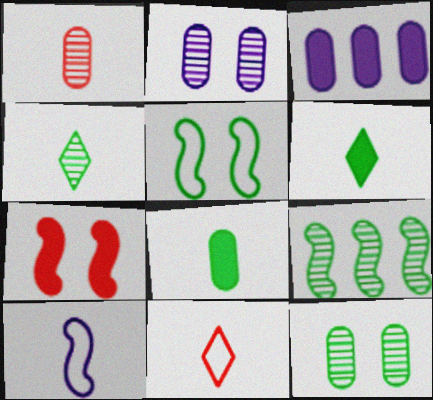[[1, 6, 10], 
[3, 6, 7], 
[4, 9, 12], 
[7, 9, 10]]